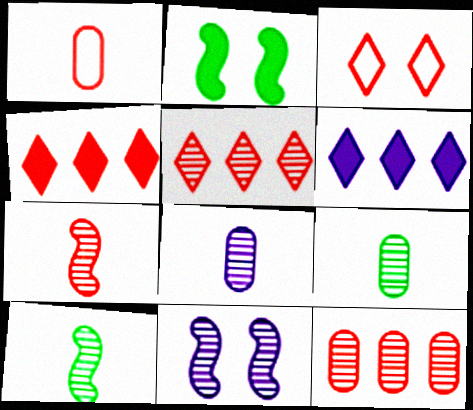[[5, 9, 11]]